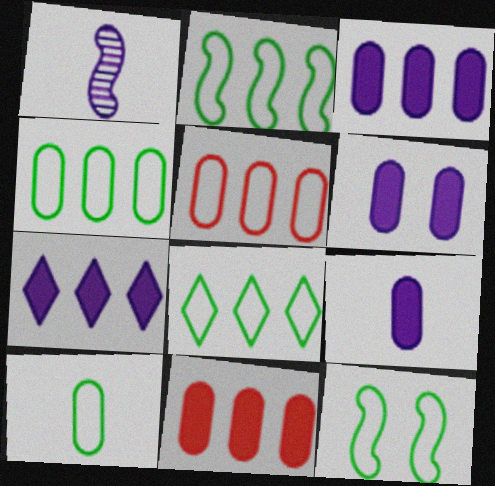[[2, 4, 8], 
[3, 6, 9], 
[8, 10, 12]]